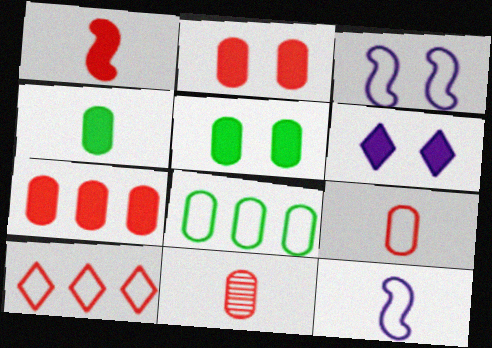[]